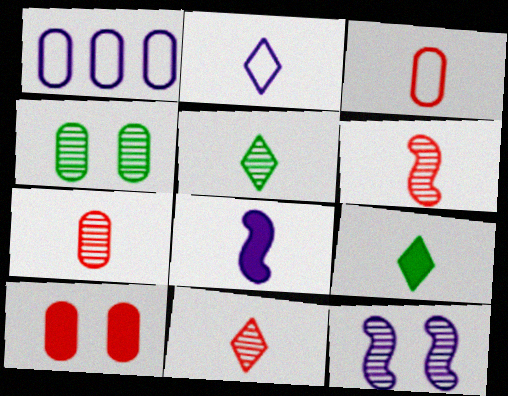[[2, 9, 11], 
[3, 5, 8], 
[6, 7, 11]]